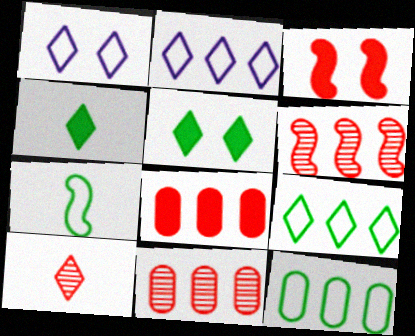[[2, 5, 10]]